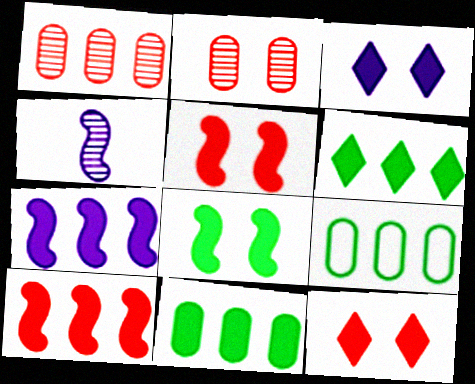[[4, 9, 12]]